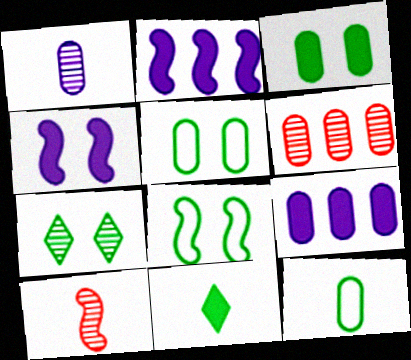[[2, 8, 10], 
[3, 7, 8]]